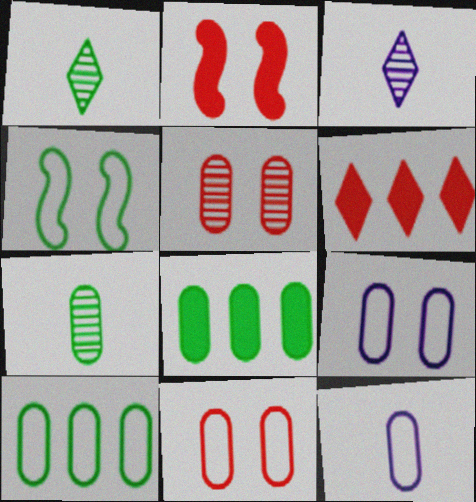[[1, 4, 8], 
[2, 3, 10], 
[5, 8, 12], 
[10, 11, 12]]